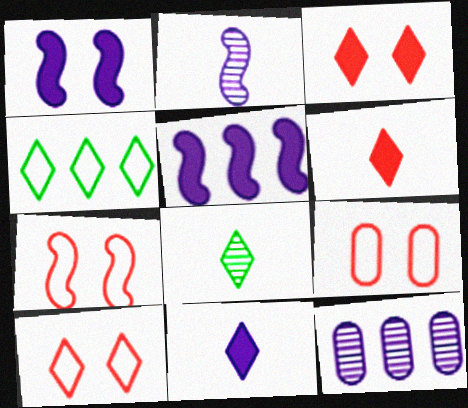[[5, 8, 9], 
[7, 9, 10]]